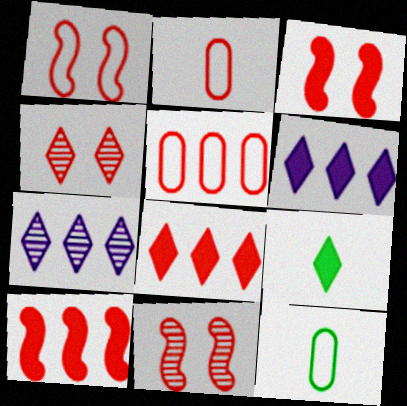[[1, 3, 11], 
[2, 4, 10], 
[2, 8, 11], 
[3, 7, 12], 
[6, 11, 12]]